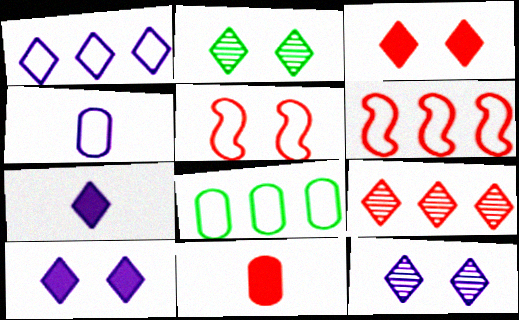[[1, 6, 8], 
[1, 7, 12], 
[5, 9, 11]]